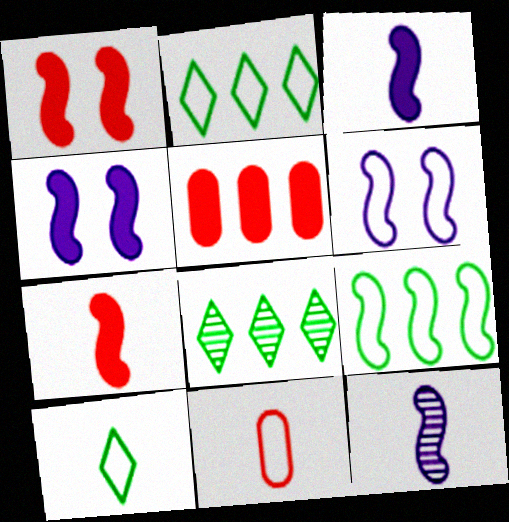[[1, 9, 12], 
[2, 6, 11], 
[4, 8, 11]]